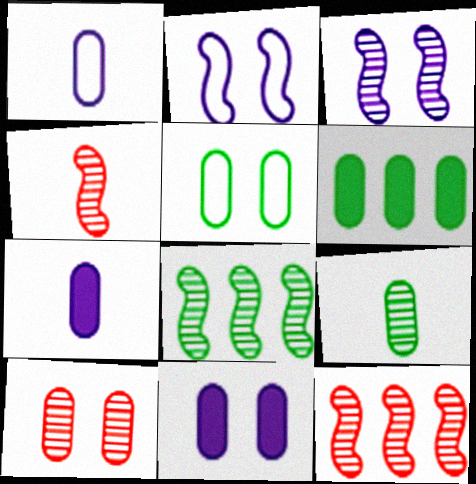[[1, 6, 10], 
[3, 4, 8], 
[5, 6, 9], 
[5, 10, 11]]